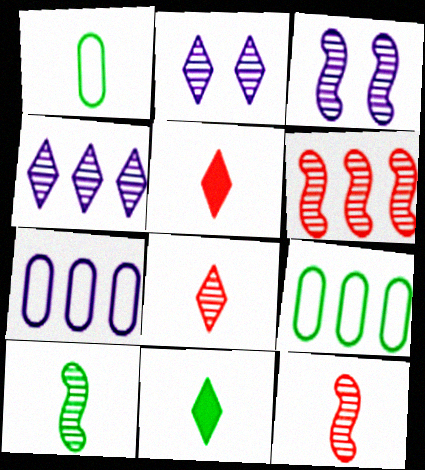[[1, 10, 11], 
[3, 5, 9], 
[3, 6, 10]]